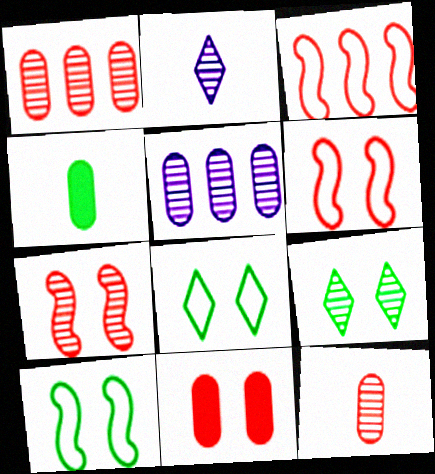[]